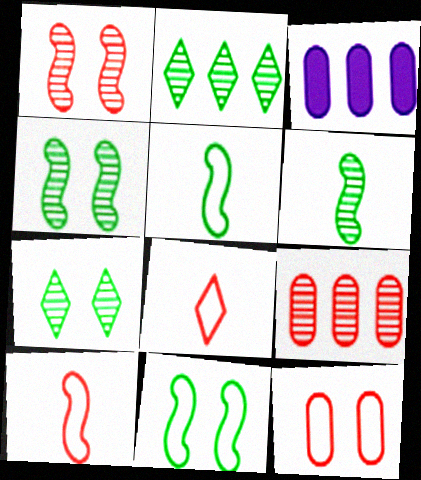[[3, 4, 8], 
[3, 7, 10]]